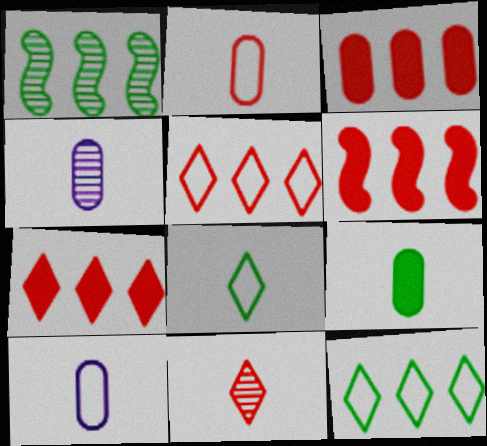[[2, 4, 9], 
[3, 6, 7]]